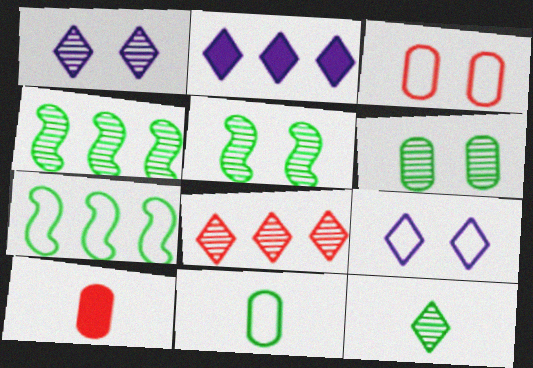[[1, 7, 10], 
[1, 8, 12], 
[4, 6, 12], 
[4, 9, 10]]